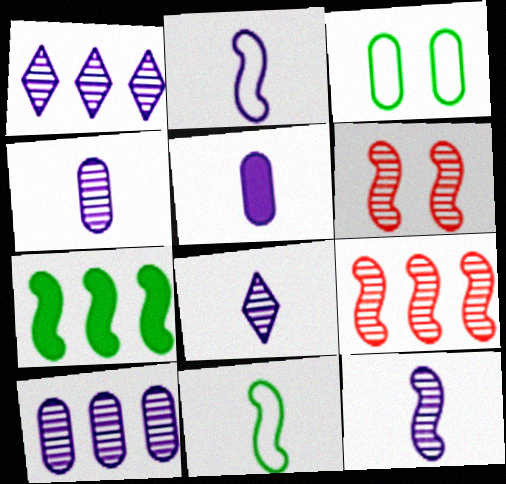[[2, 5, 8], 
[2, 6, 7], 
[4, 8, 12]]